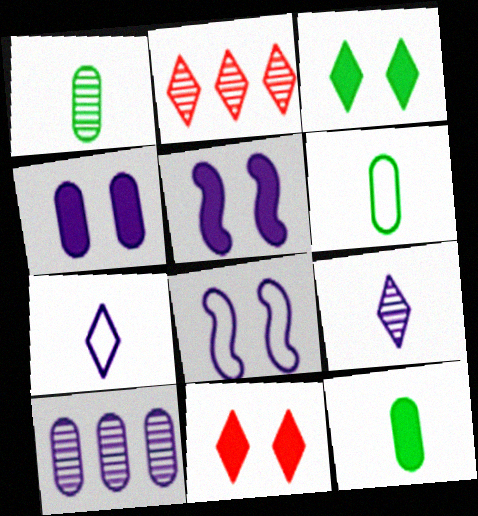[[1, 6, 12], 
[2, 3, 7], 
[2, 5, 6], 
[2, 8, 12], 
[5, 7, 10]]